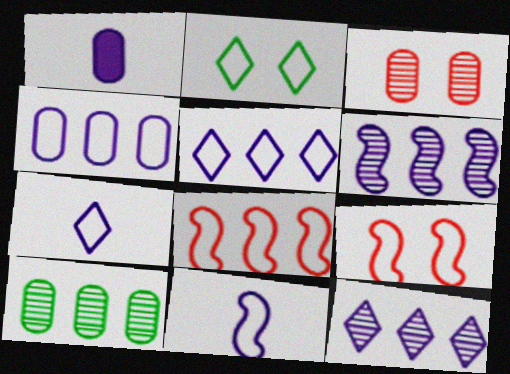[]